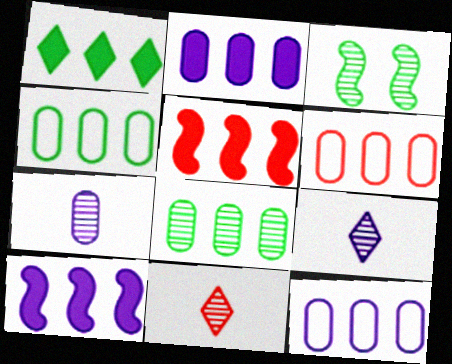[[1, 2, 5], 
[2, 6, 8], 
[4, 6, 12]]